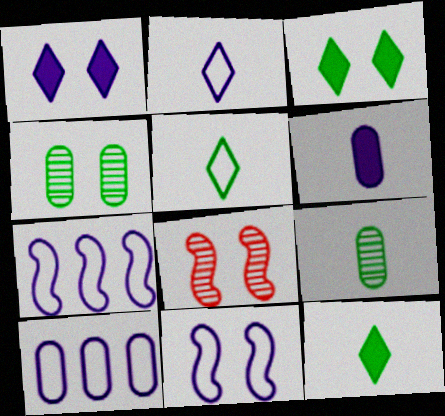[[2, 10, 11], 
[8, 10, 12]]